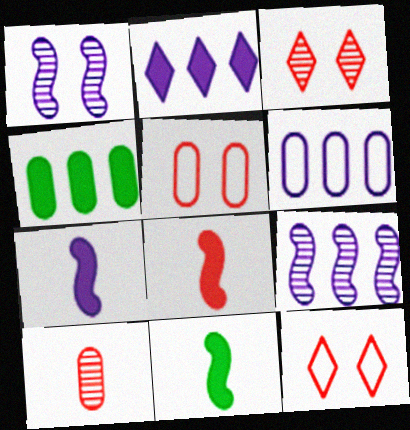[[2, 6, 9], 
[3, 6, 11], 
[7, 8, 11]]